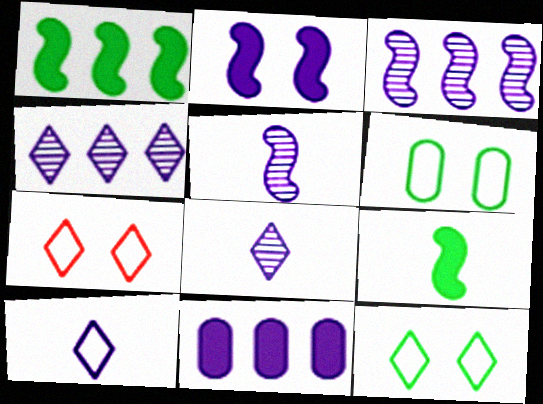[]